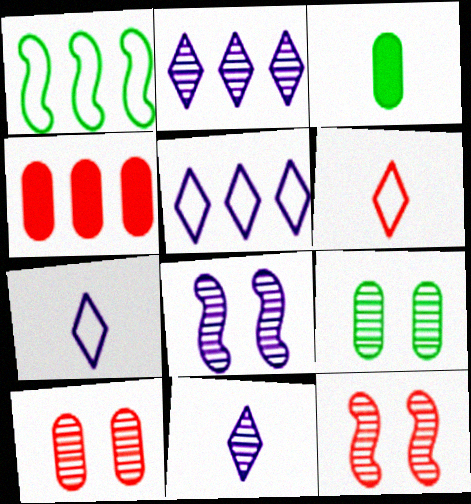[[1, 2, 4], 
[3, 5, 12], 
[4, 6, 12]]